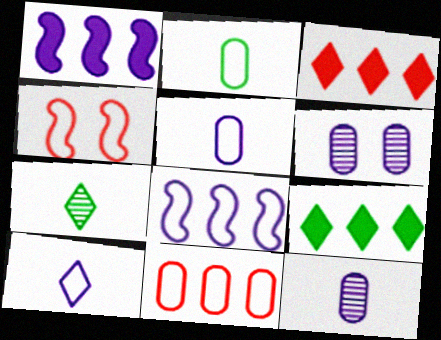[[1, 6, 10], 
[4, 9, 12]]